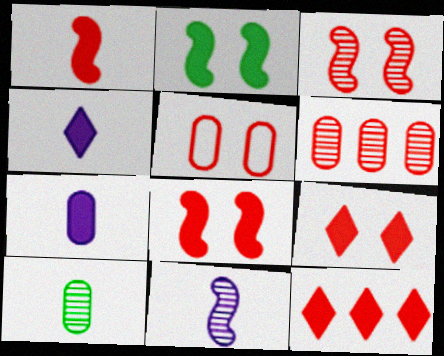[[2, 7, 12], 
[3, 5, 9]]